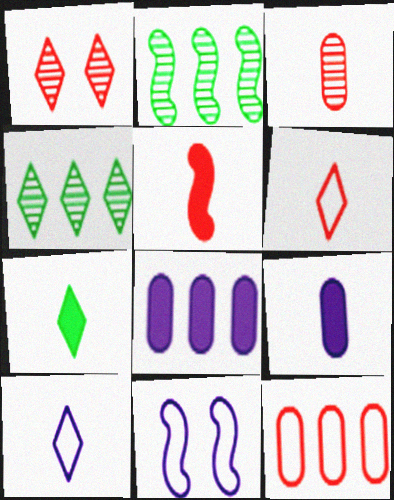[[1, 5, 12], 
[2, 5, 11], 
[3, 5, 6], 
[5, 7, 9]]